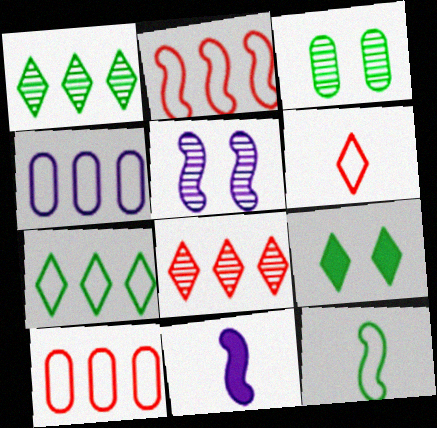[[2, 4, 7]]